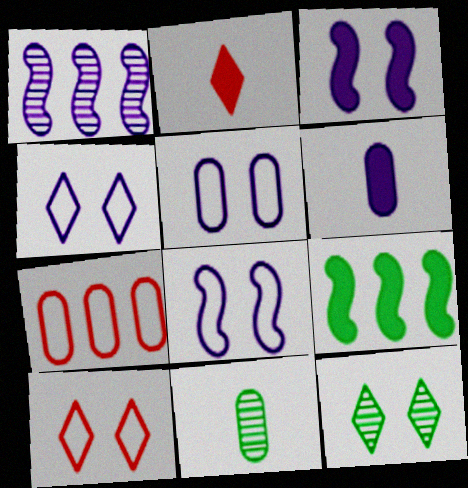[[1, 4, 6], 
[4, 5, 8]]